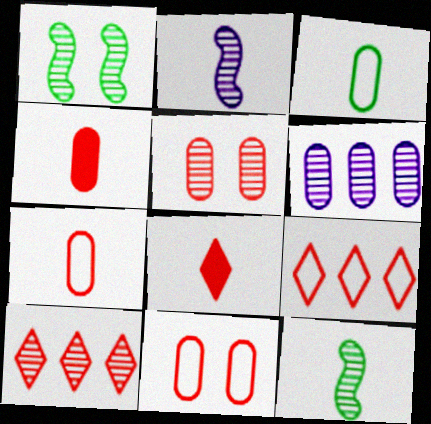[[2, 3, 8]]